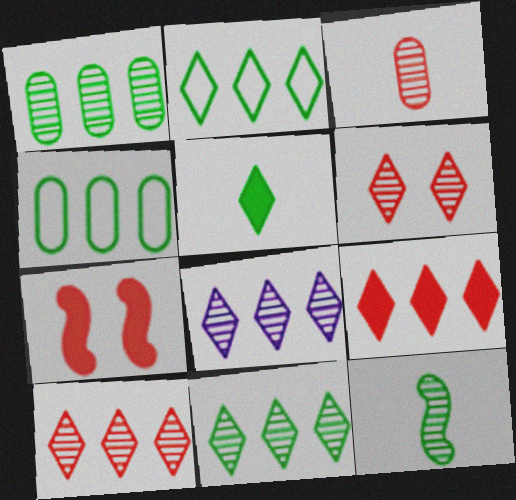[[2, 8, 9], 
[8, 10, 11]]